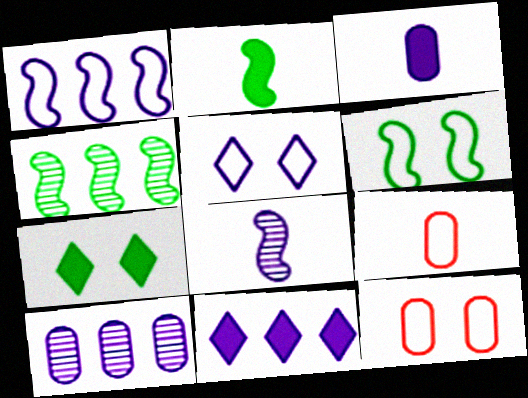[[1, 10, 11], 
[2, 4, 6], 
[5, 6, 12]]